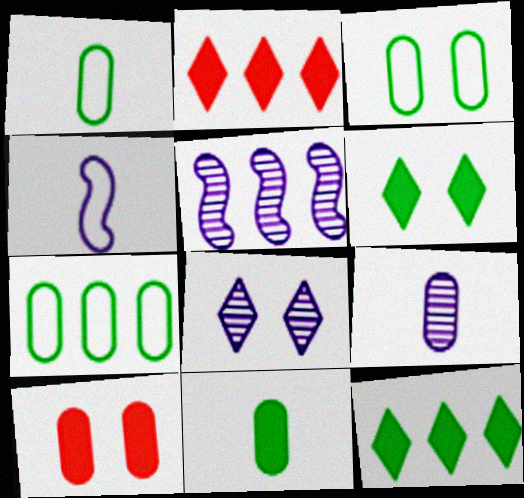[[1, 3, 7], 
[2, 5, 7], 
[5, 8, 9], 
[7, 9, 10]]